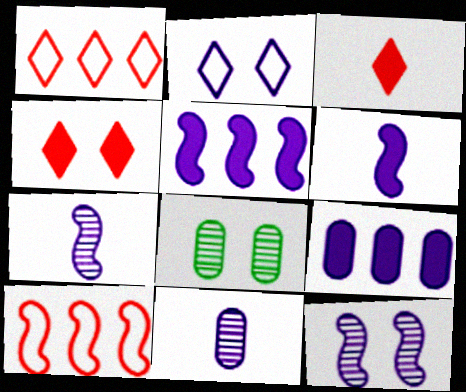[[1, 6, 8], 
[2, 5, 11], 
[2, 7, 9]]